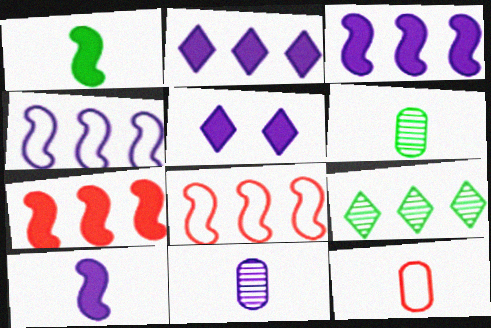[[4, 5, 11], 
[5, 6, 8]]